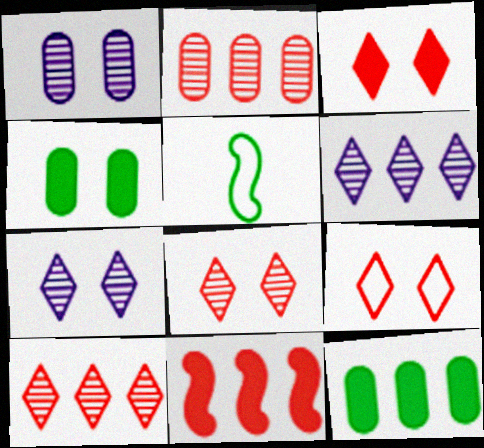[[3, 8, 9]]